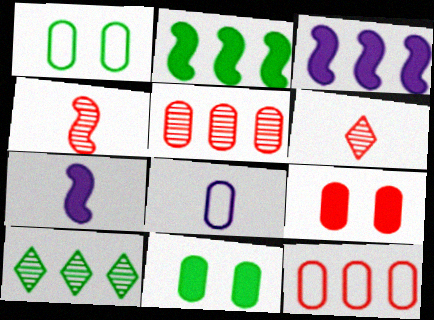[[1, 3, 6], 
[1, 8, 12], 
[3, 10, 12], 
[5, 8, 11]]